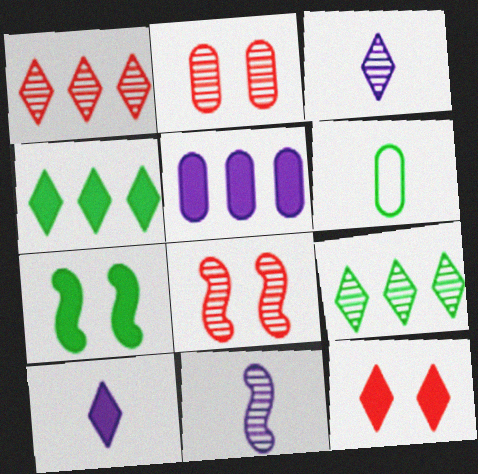[[2, 5, 6], 
[2, 9, 11], 
[4, 10, 12], 
[6, 7, 9]]